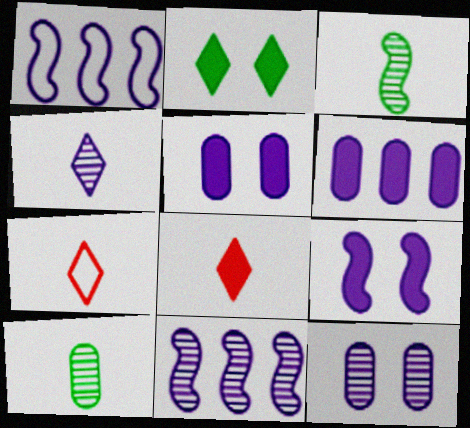[[1, 4, 5], 
[4, 11, 12]]